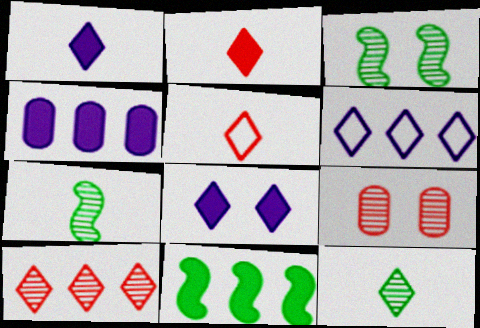[[1, 5, 12], 
[3, 4, 5]]